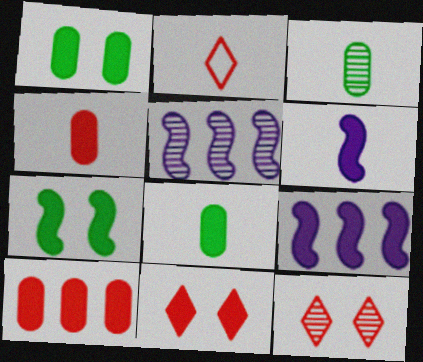[[1, 2, 5], 
[2, 3, 6], 
[3, 5, 12], 
[8, 9, 11]]